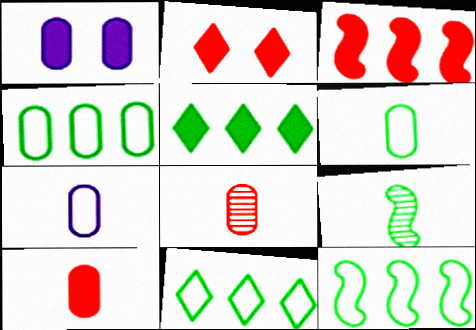[[1, 4, 8], 
[2, 3, 10], 
[4, 11, 12]]